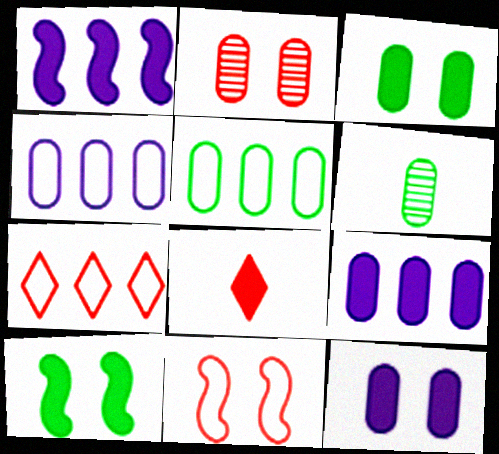[[1, 3, 8], 
[3, 5, 6], 
[8, 9, 10]]